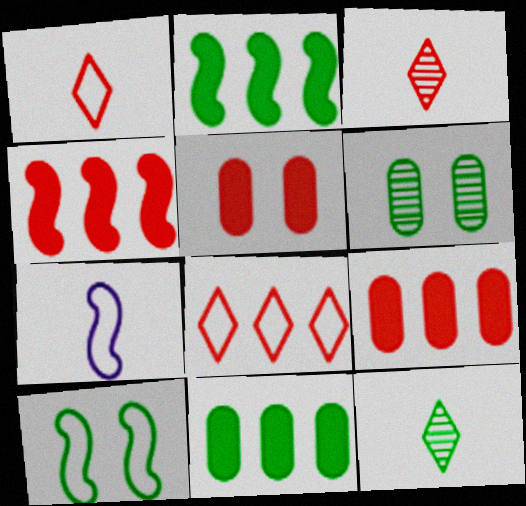[[10, 11, 12]]